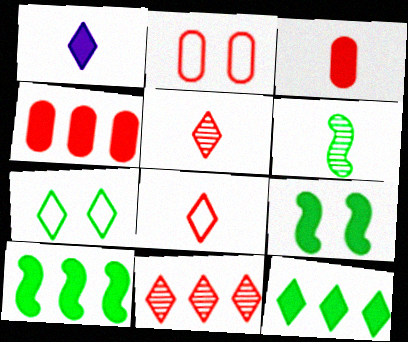[[1, 4, 9], 
[1, 7, 11]]